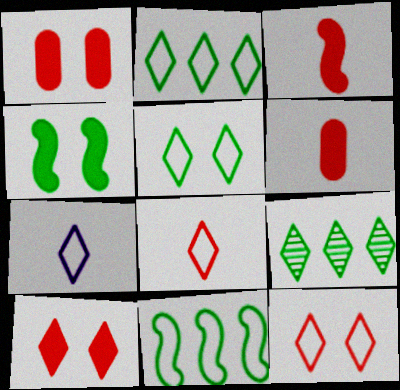[[2, 7, 12], 
[7, 9, 10]]